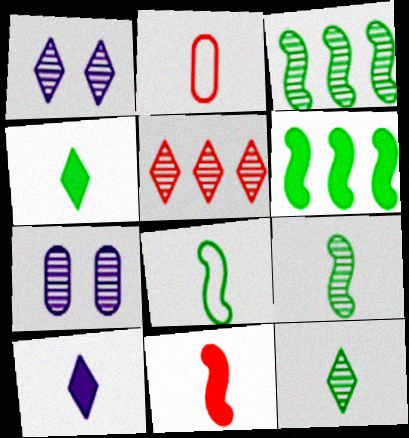[[1, 2, 6], 
[1, 5, 12], 
[2, 9, 10], 
[5, 7, 9]]